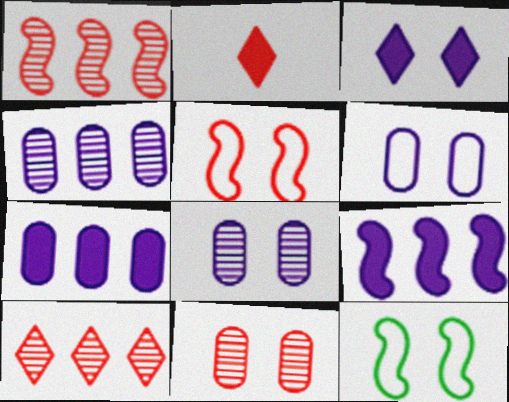[[2, 4, 12], 
[3, 11, 12]]